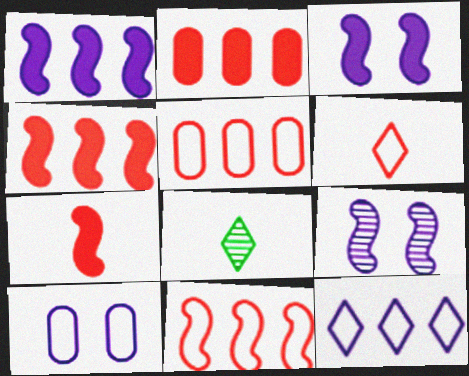[[3, 5, 8], 
[4, 8, 10]]